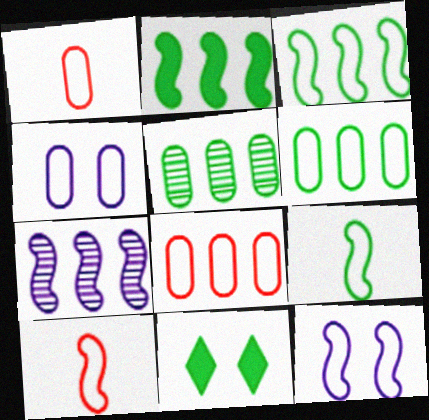[[1, 4, 6], 
[1, 7, 11], 
[3, 10, 12], 
[5, 9, 11]]